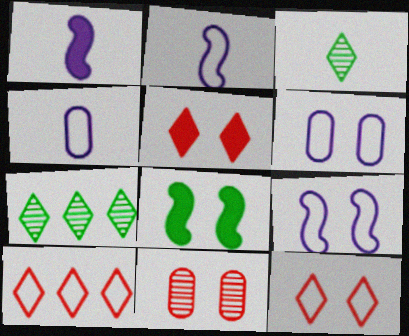[]